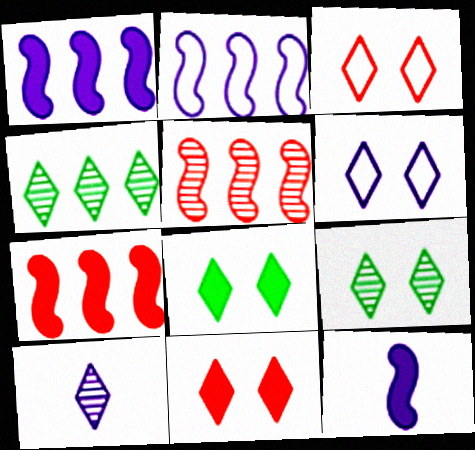[[6, 9, 11]]